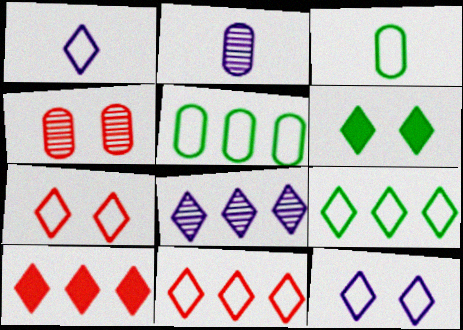[[1, 7, 9], 
[8, 9, 10]]